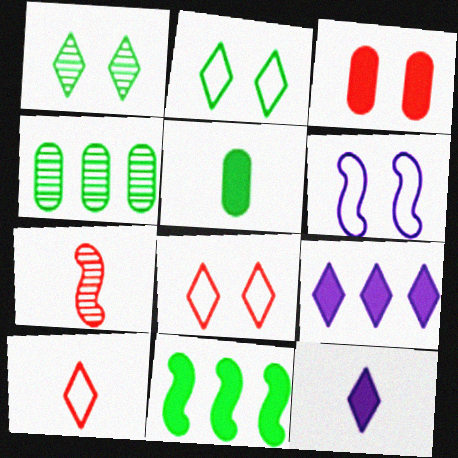[[1, 3, 6], 
[1, 9, 10], 
[3, 11, 12], 
[6, 7, 11]]